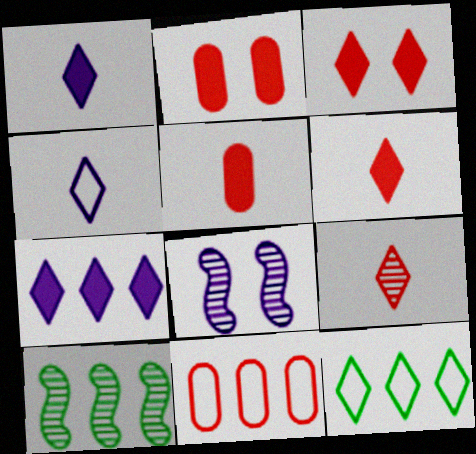[[2, 4, 10], 
[5, 8, 12], 
[7, 10, 11]]